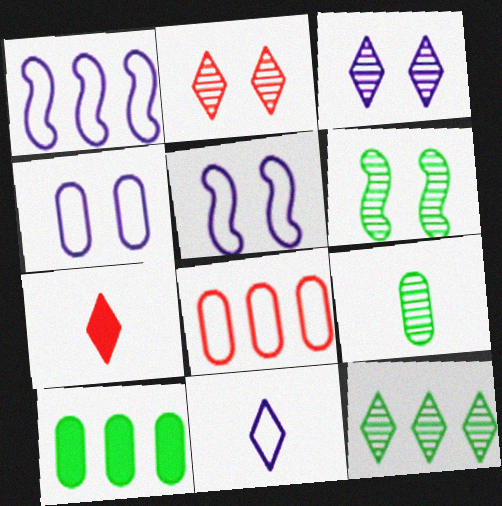[[1, 4, 11], 
[6, 9, 12]]